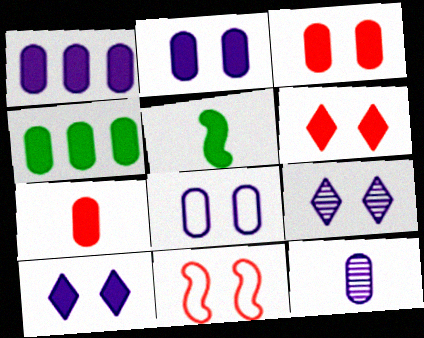[[1, 5, 6], 
[1, 8, 12], 
[2, 4, 7]]